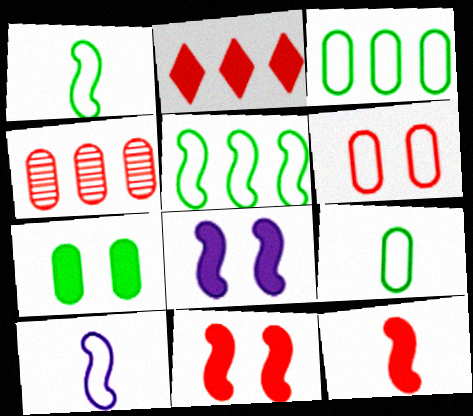[]